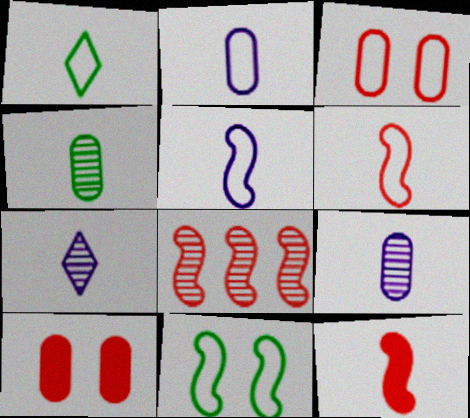[[1, 2, 6], 
[1, 9, 12]]